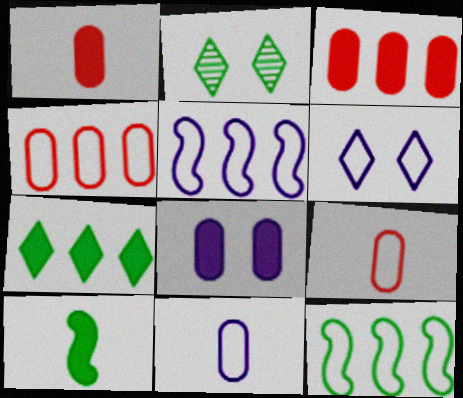[[1, 2, 5], 
[5, 6, 11], 
[6, 9, 12]]